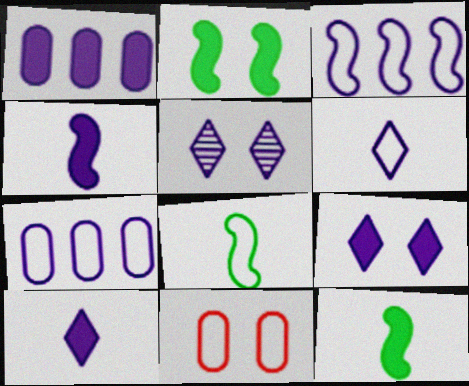[[1, 4, 9], 
[2, 5, 11], 
[4, 5, 7]]